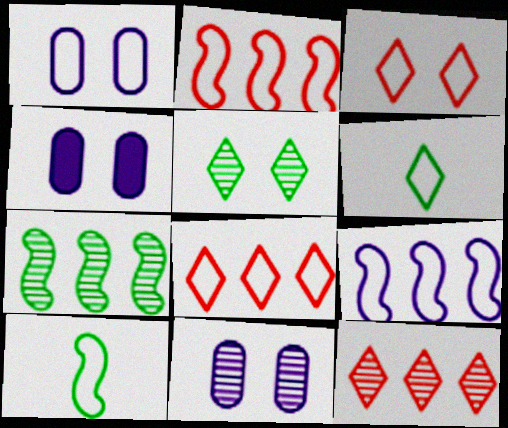[[1, 2, 6], 
[1, 4, 11], 
[1, 8, 10], 
[4, 10, 12]]